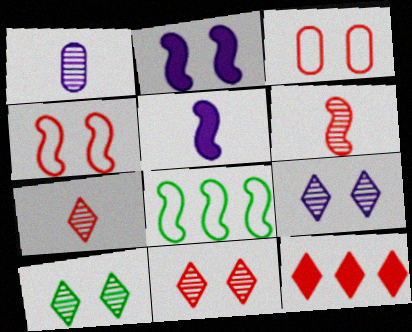[[2, 3, 10], 
[2, 6, 8], 
[3, 6, 12], 
[9, 10, 11]]